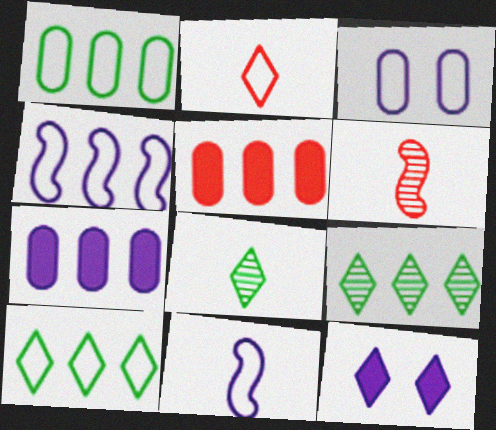[[1, 6, 12], 
[2, 9, 12], 
[4, 5, 9]]